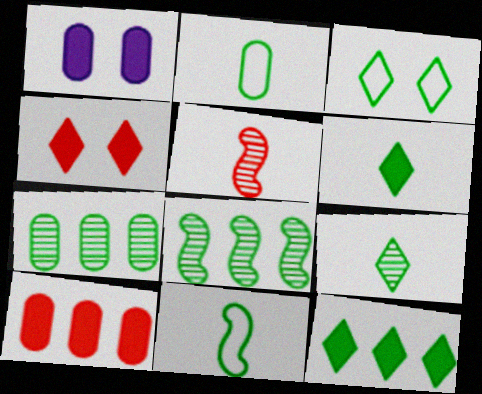[[3, 9, 12]]